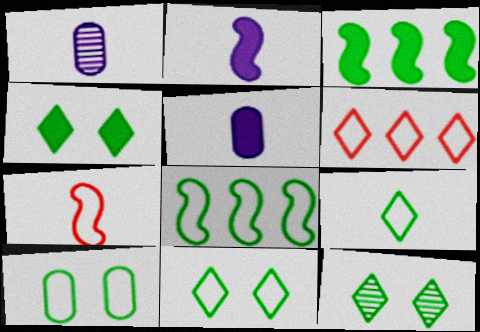[[4, 11, 12], 
[8, 9, 10]]